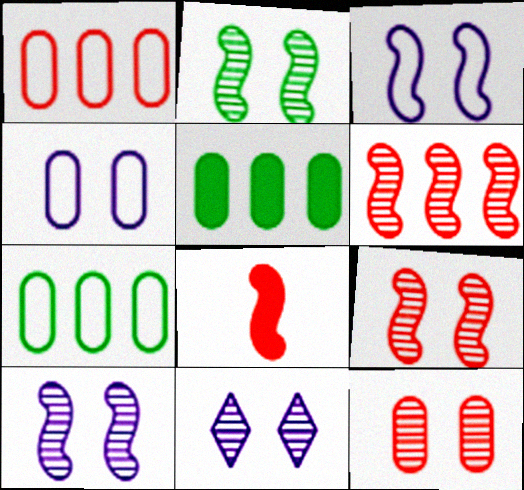[[2, 9, 10], 
[2, 11, 12], 
[7, 8, 11]]